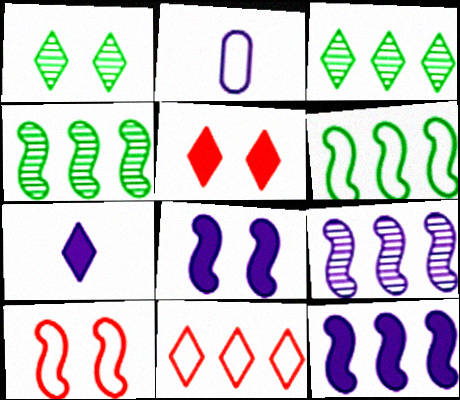[[1, 7, 11], 
[2, 4, 5]]